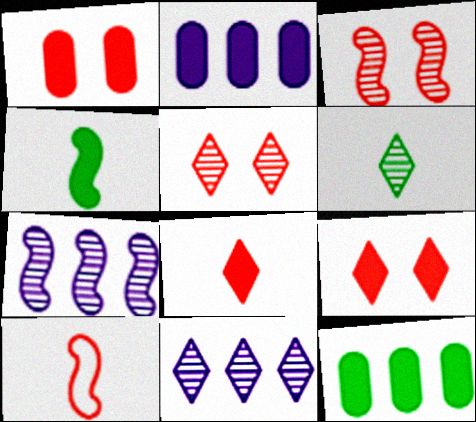[[2, 4, 9], 
[5, 6, 11]]